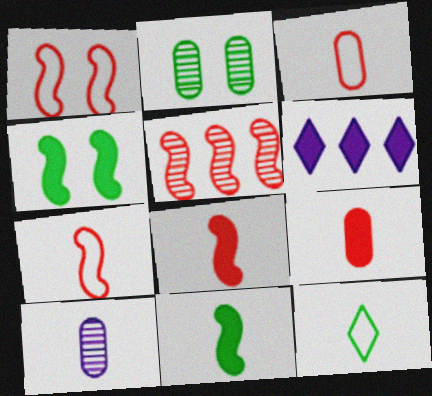[[1, 5, 8], 
[2, 6, 7], 
[4, 6, 9], 
[8, 10, 12]]